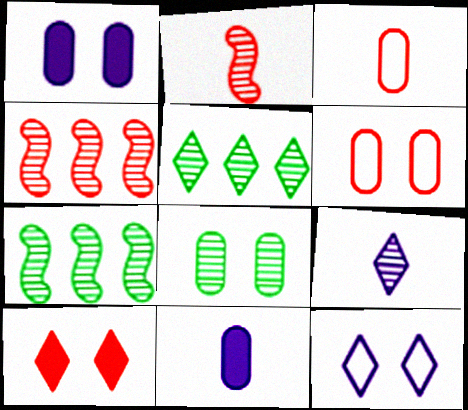[[1, 6, 8], 
[3, 4, 10], 
[4, 8, 9]]